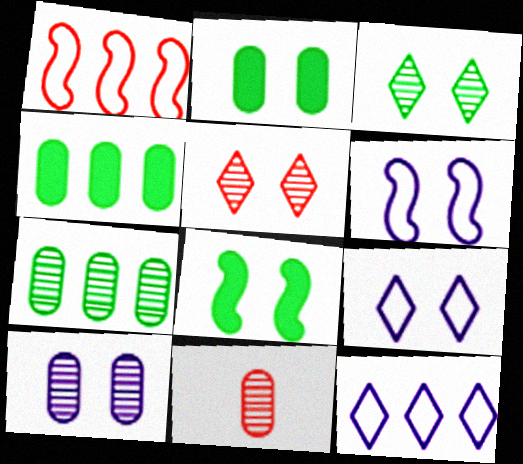[[2, 5, 6], 
[7, 10, 11], 
[8, 11, 12]]